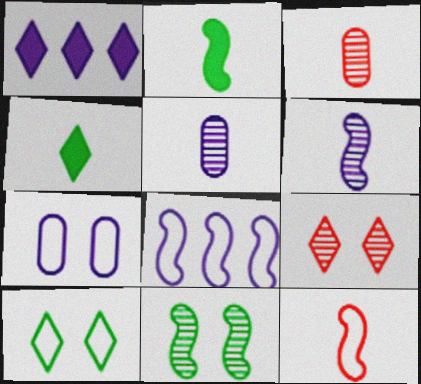[[1, 6, 7], 
[2, 6, 12], 
[4, 5, 12]]